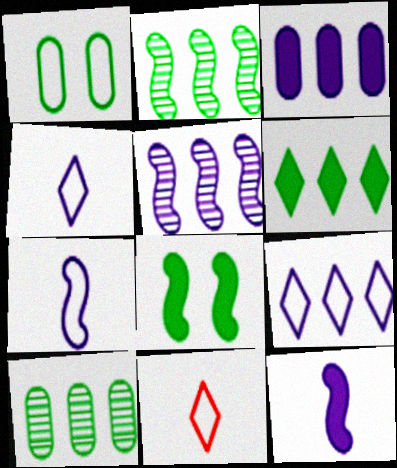[[3, 5, 9]]